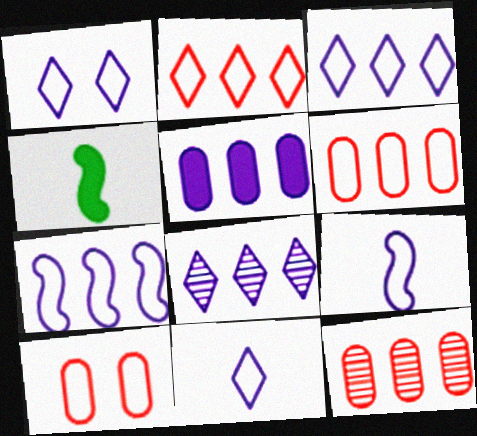[[1, 3, 11], 
[1, 4, 12], 
[4, 8, 10], 
[5, 7, 8]]